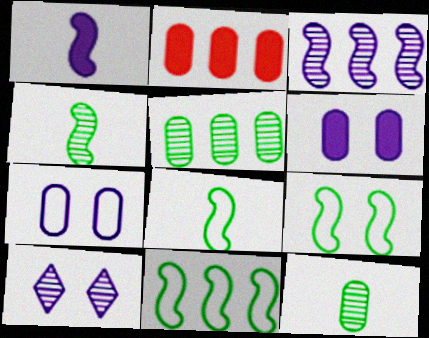[[2, 7, 12], 
[2, 8, 10], 
[8, 9, 11]]